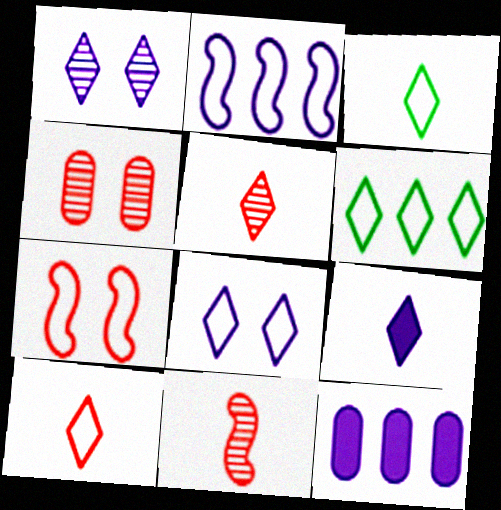[[3, 5, 9], 
[6, 8, 10]]